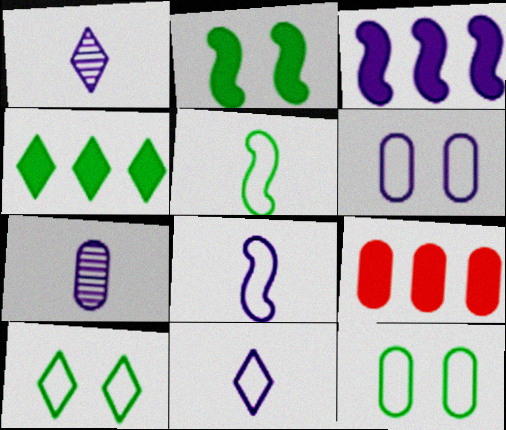[[1, 3, 6], 
[3, 4, 9], 
[7, 9, 12]]